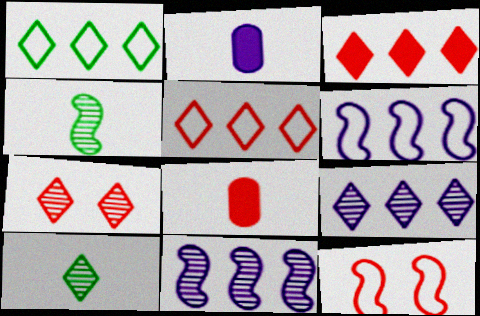[[1, 3, 9], 
[7, 9, 10]]